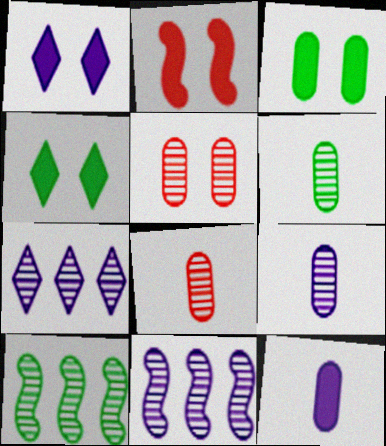[[1, 2, 3], 
[6, 8, 9]]